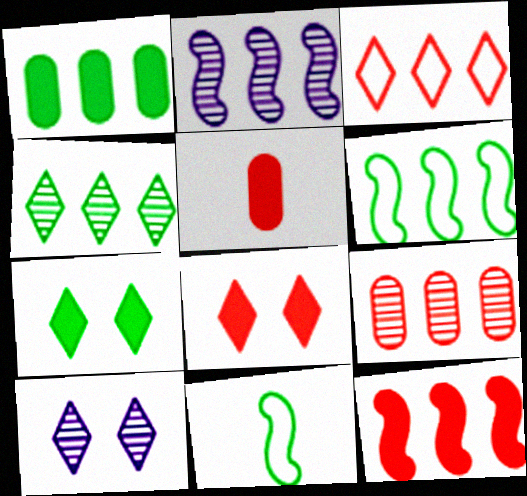[[1, 2, 3], 
[1, 4, 6], 
[2, 4, 9], 
[2, 6, 12], 
[3, 9, 12], 
[5, 6, 10], 
[5, 8, 12]]